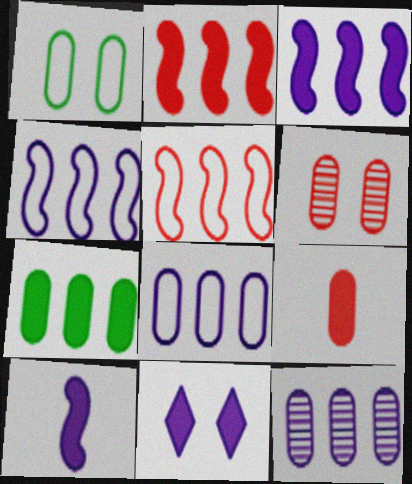[[1, 9, 12]]